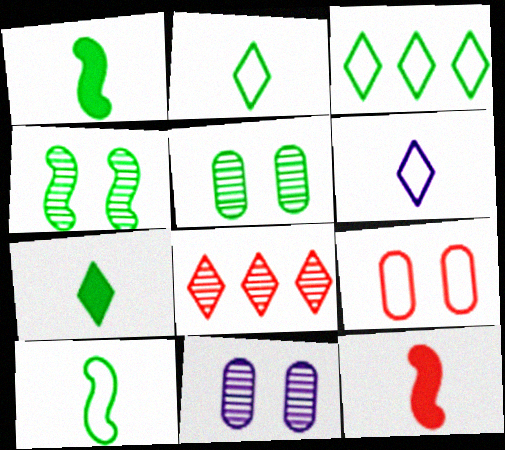[[1, 3, 5], 
[3, 11, 12], 
[8, 9, 12]]